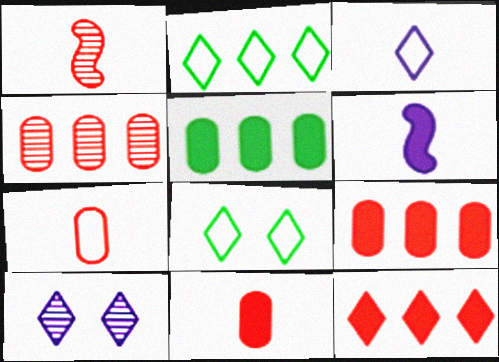[[4, 6, 8]]